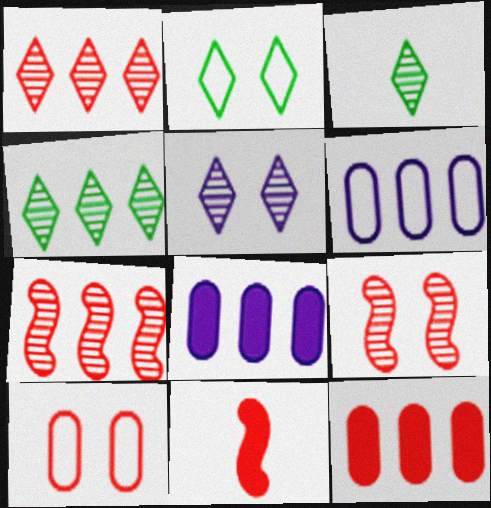[[1, 3, 5], 
[1, 10, 11]]